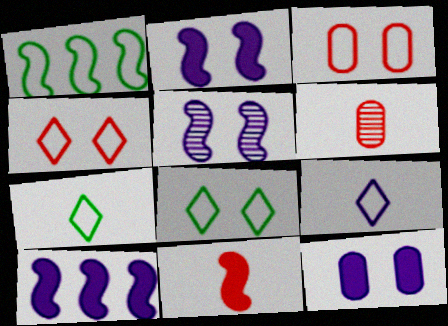[[1, 3, 9], 
[1, 5, 11], 
[6, 8, 10]]